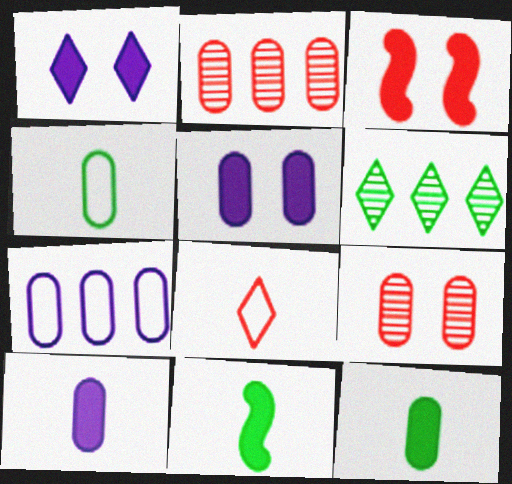[[1, 6, 8], 
[2, 3, 8], 
[2, 4, 5], 
[7, 9, 12]]